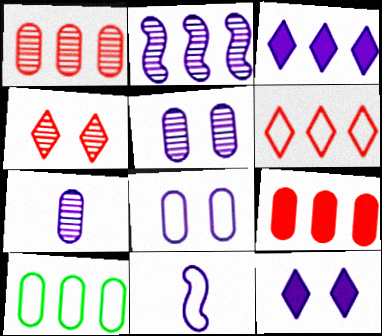[[3, 5, 11]]